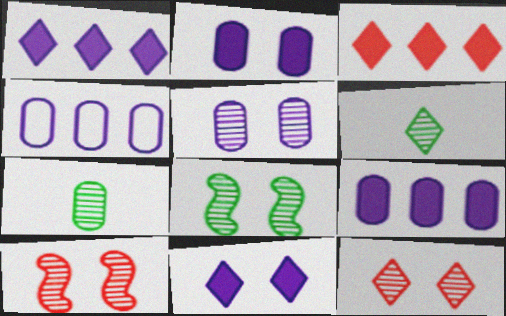[[5, 8, 12]]